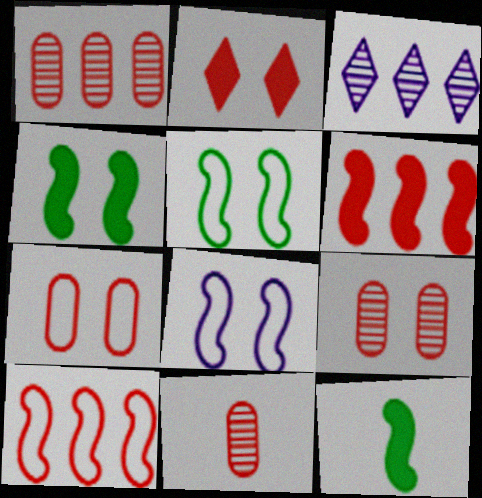[[1, 9, 11], 
[2, 10, 11], 
[3, 7, 12]]